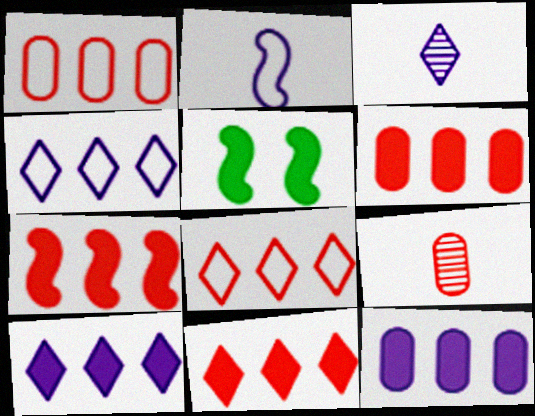[[1, 3, 5], 
[4, 5, 9], 
[6, 7, 11]]